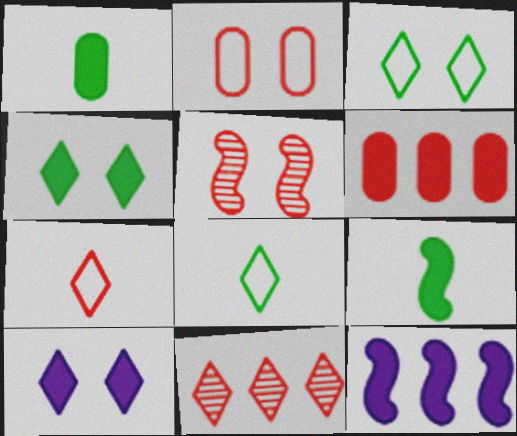[[5, 6, 7], 
[6, 9, 10], 
[8, 10, 11]]